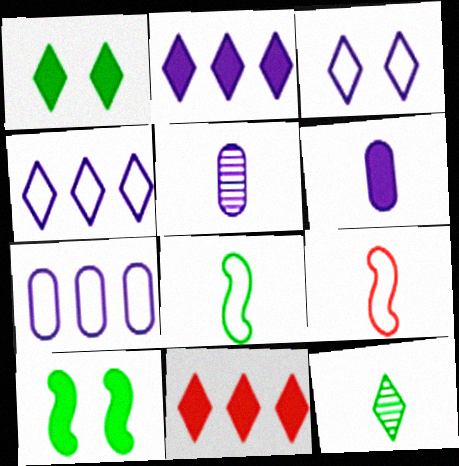[[3, 11, 12], 
[6, 9, 12], 
[6, 10, 11]]